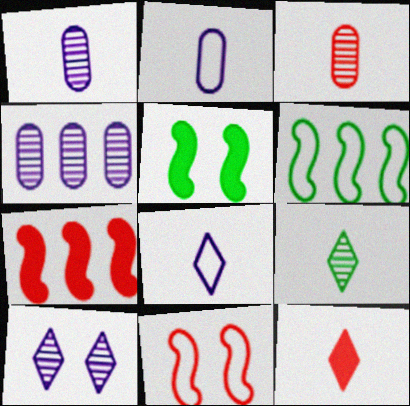[[8, 9, 12]]